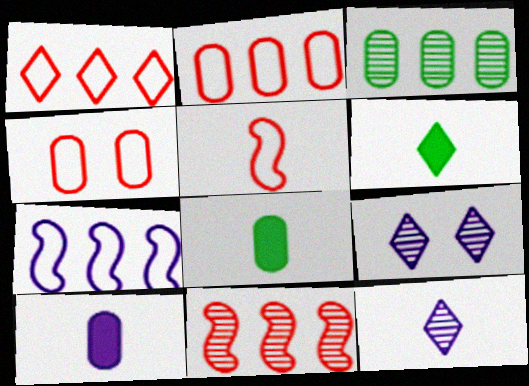[[1, 4, 5], 
[1, 6, 9], 
[3, 4, 10], 
[5, 8, 12], 
[7, 9, 10]]